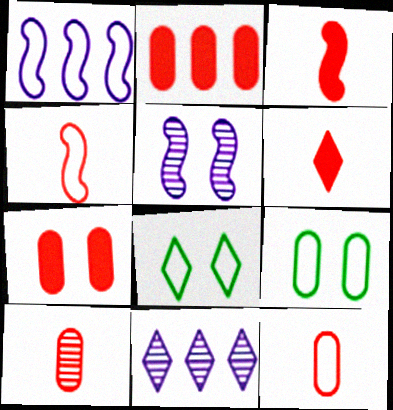[[1, 8, 12], 
[3, 9, 11], 
[4, 6, 10], 
[5, 7, 8], 
[6, 8, 11]]